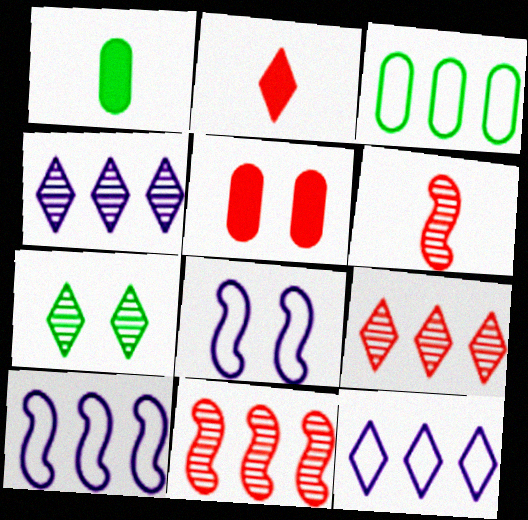[[1, 8, 9], 
[2, 7, 12], 
[5, 7, 8]]